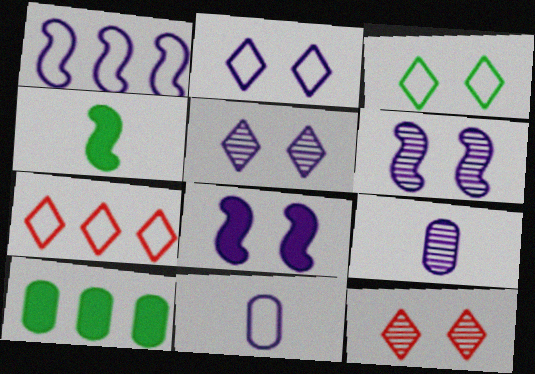[[1, 2, 11]]